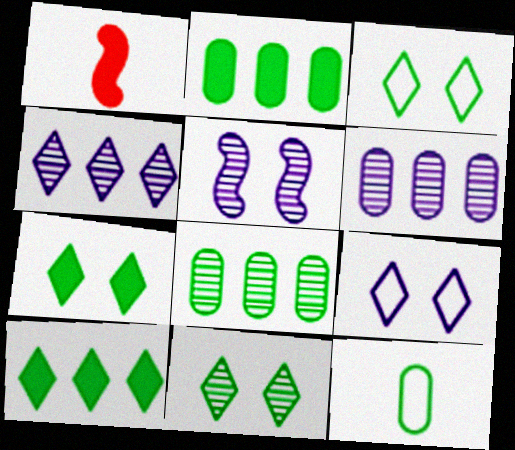[[1, 3, 6], 
[1, 8, 9], 
[3, 7, 11]]